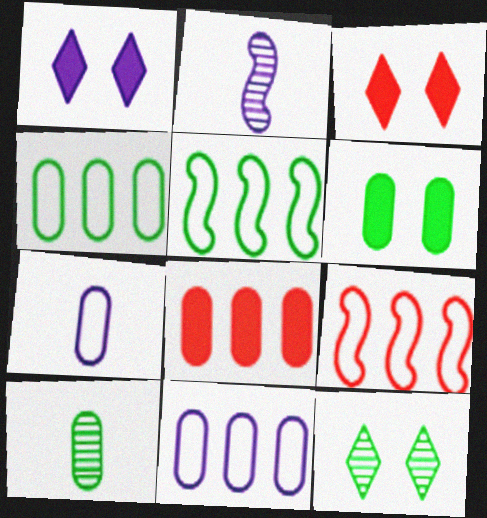[[1, 2, 11], 
[1, 9, 10], 
[2, 3, 4], 
[4, 6, 10]]